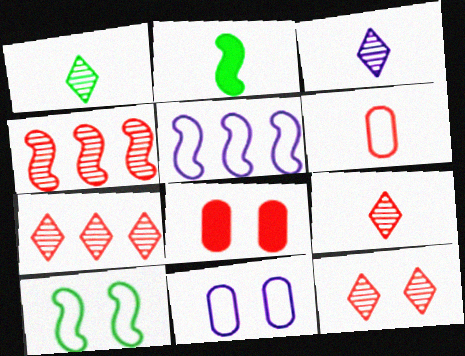[[1, 3, 9], 
[1, 5, 8], 
[2, 3, 6], 
[2, 7, 11], 
[7, 9, 12]]